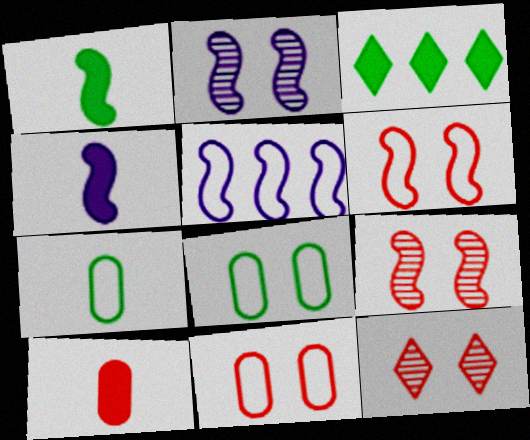[[1, 5, 9], 
[2, 4, 5]]